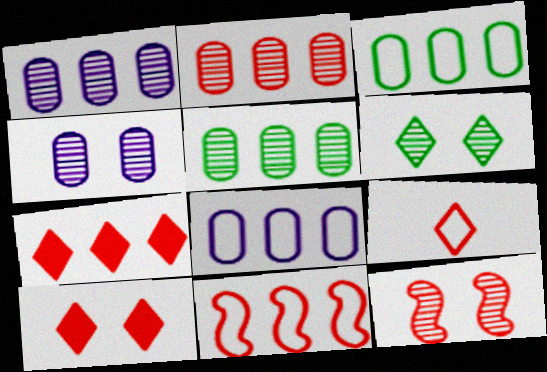[[1, 2, 5], 
[2, 7, 11], 
[4, 6, 12]]